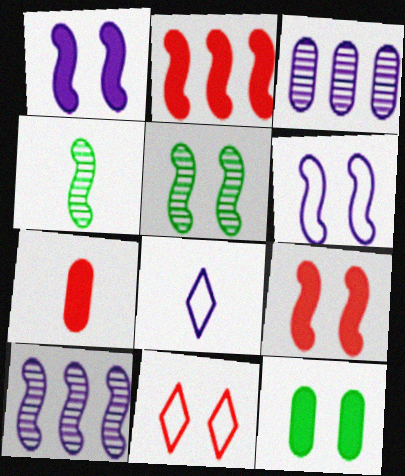[[1, 3, 8], 
[2, 4, 6], 
[4, 7, 8], 
[5, 6, 9]]